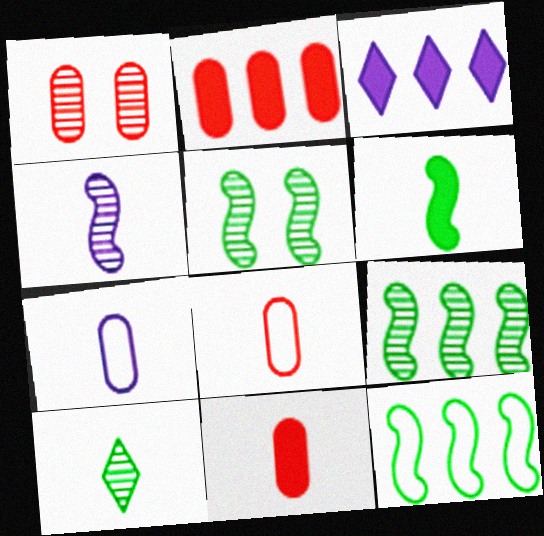[[1, 2, 8], 
[3, 5, 8], 
[5, 6, 12]]